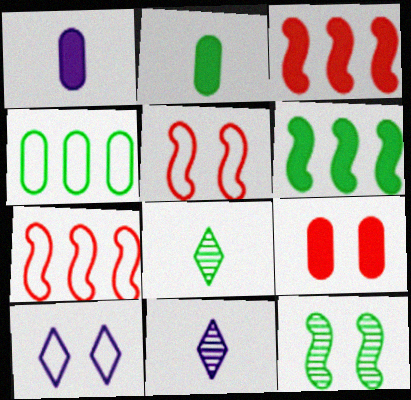[[9, 10, 12]]